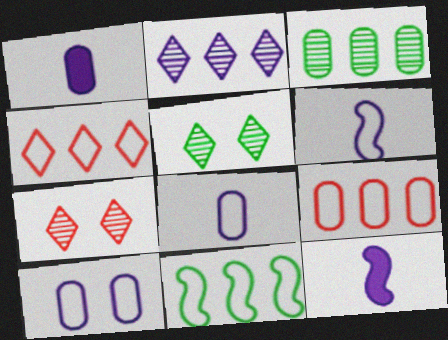[[1, 7, 11], 
[2, 10, 12], 
[5, 9, 12]]